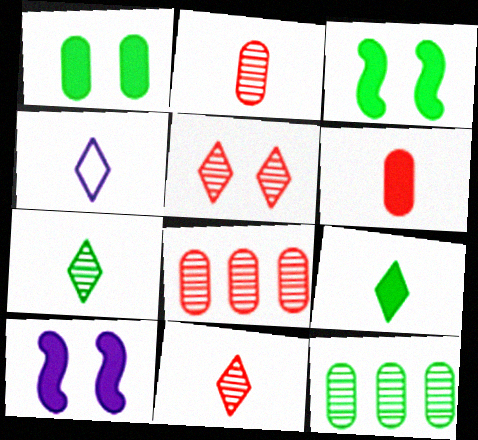[[3, 4, 8], 
[4, 9, 11]]